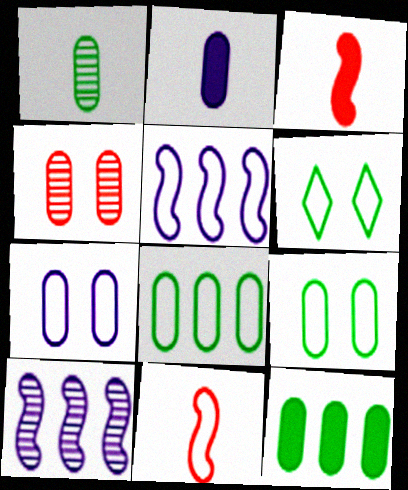[[1, 9, 12], 
[2, 4, 8]]